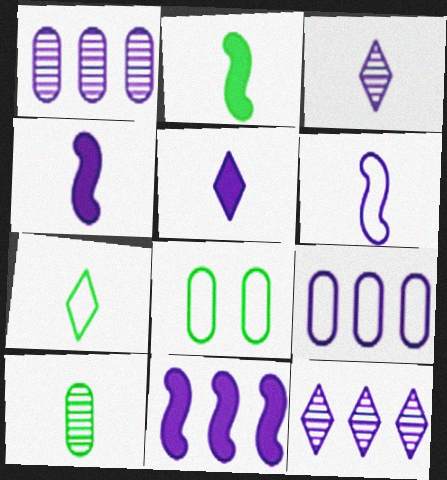[[2, 7, 10], 
[9, 11, 12]]